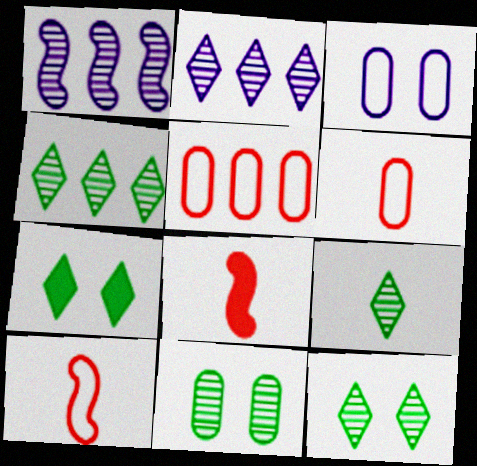[[1, 6, 7], 
[3, 4, 8], 
[4, 9, 12]]